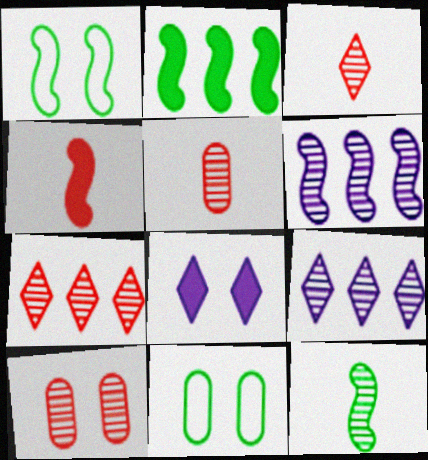[[1, 2, 12], 
[1, 4, 6], 
[1, 8, 10], 
[4, 9, 11], 
[9, 10, 12]]